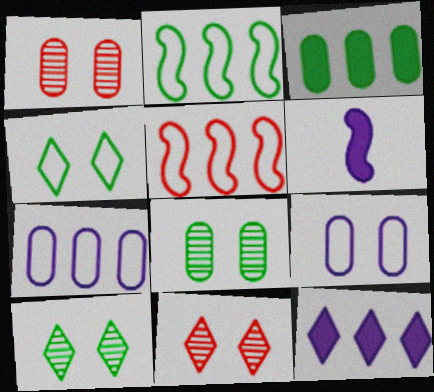[]